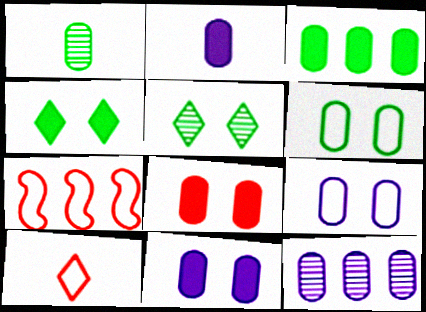[[1, 3, 6], 
[2, 3, 8], 
[2, 5, 7], 
[2, 9, 12]]